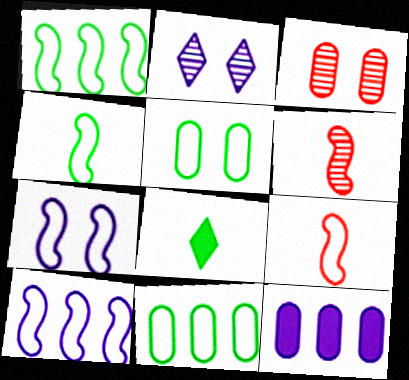[[1, 7, 9], 
[3, 8, 10]]